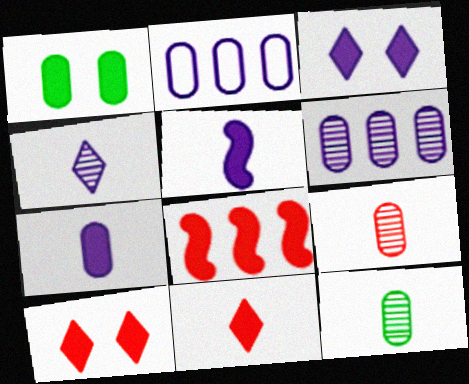[[1, 2, 9]]